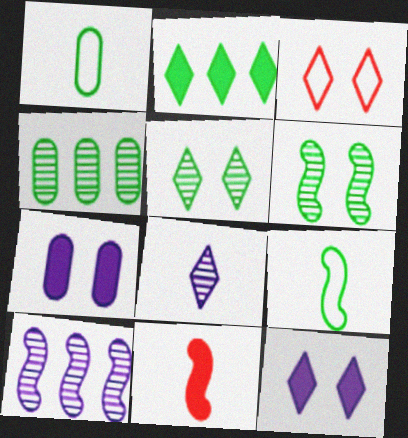[[1, 2, 6], 
[1, 8, 11], 
[2, 3, 8], 
[2, 7, 11], 
[3, 5, 12], 
[3, 6, 7]]